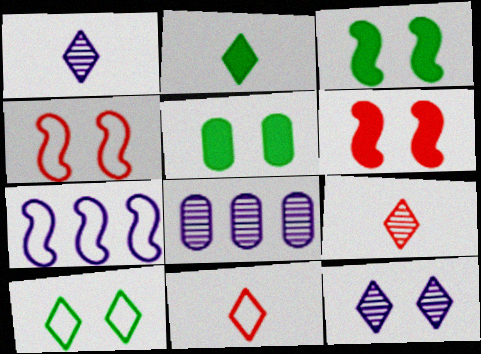[[1, 2, 11], 
[2, 4, 8], 
[3, 8, 11], 
[4, 5, 12], 
[5, 7, 9]]